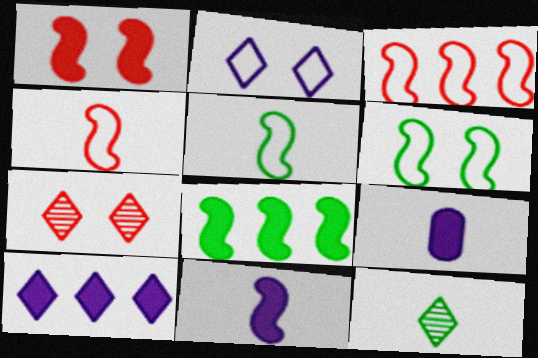[[1, 8, 11], 
[4, 9, 12]]